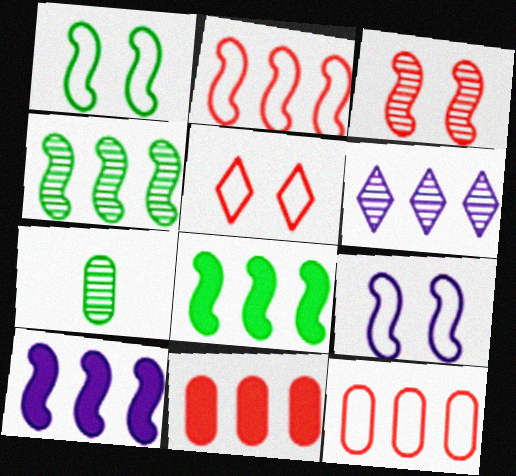[[2, 4, 10], 
[3, 6, 7], 
[5, 7, 10], 
[6, 8, 12]]